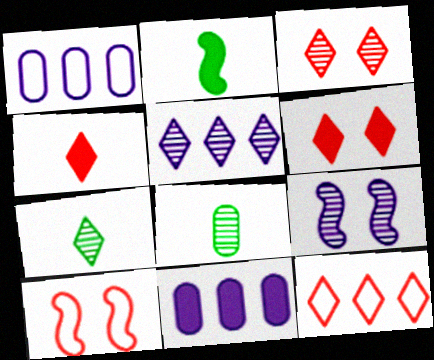[[1, 2, 3], 
[2, 6, 11], 
[3, 4, 12], 
[3, 5, 7], 
[7, 10, 11]]